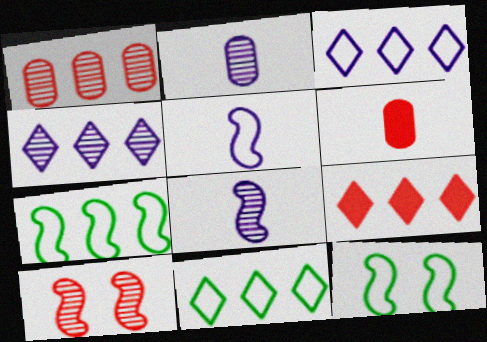[[2, 9, 12], 
[4, 6, 12], 
[4, 9, 11]]